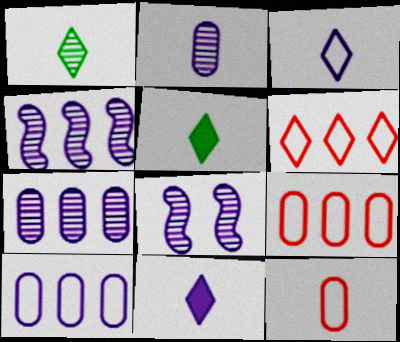[[5, 8, 9], 
[8, 10, 11]]